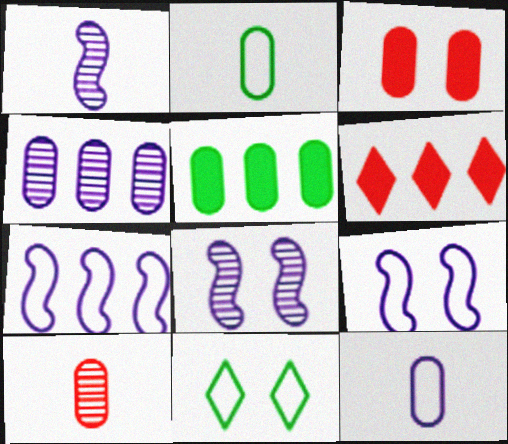[[2, 3, 4], 
[2, 6, 8], 
[3, 8, 11]]